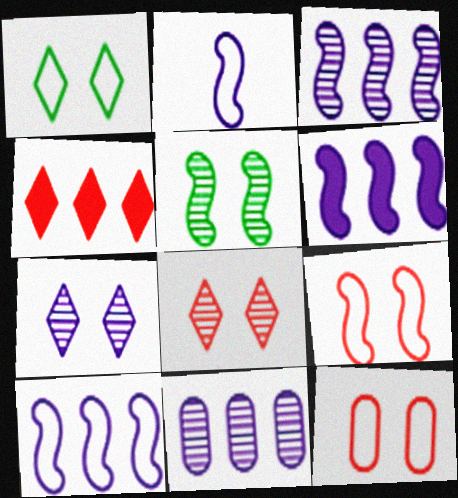[[3, 6, 10]]